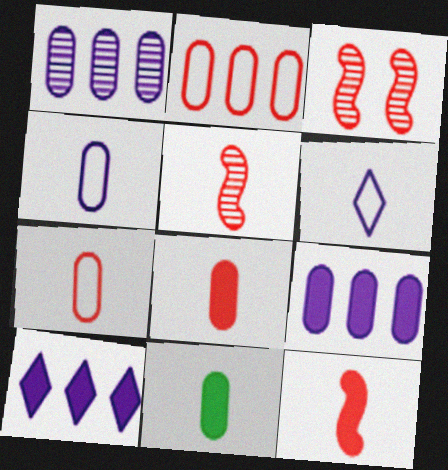[[5, 6, 11]]